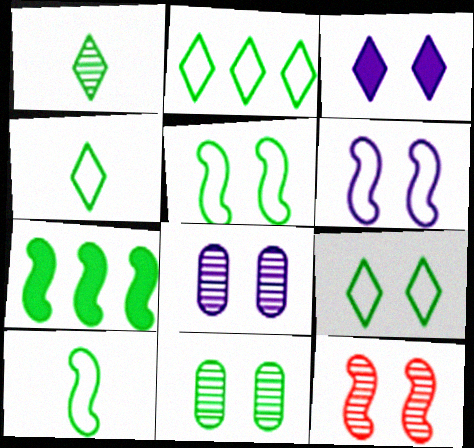[[2, 4, 9], 
[3, 6, 8], 
[4, 7, 11]]